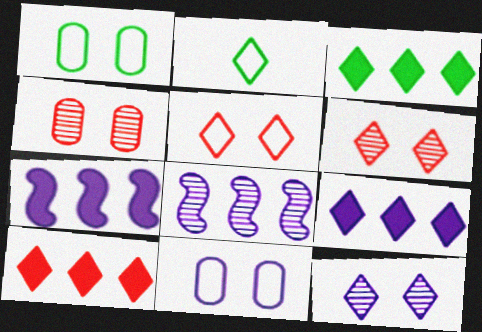[[2, 4, 7], 
[2, 6, 9], 
[2, 10, 12], 
[3, 9, 10]]